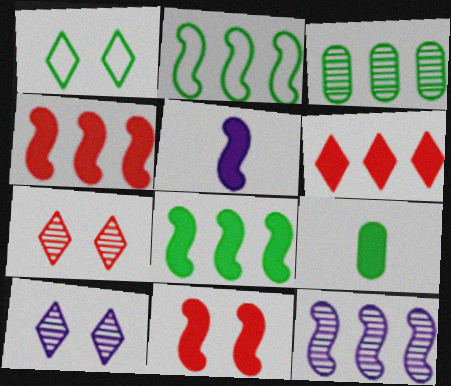[[2, 4, 12], 
[5, 8, 11]]